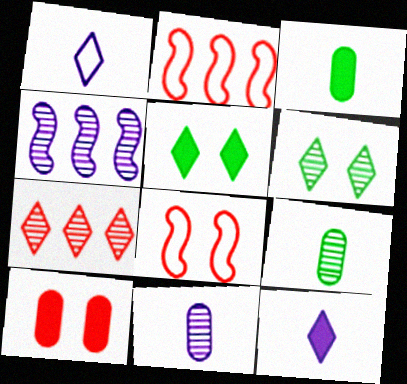[[1, 5, 7], 
[2, 5, 11]]